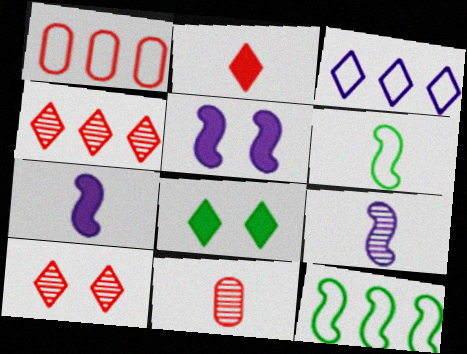[[1, 3, 12], 
[1, 8, 9]]